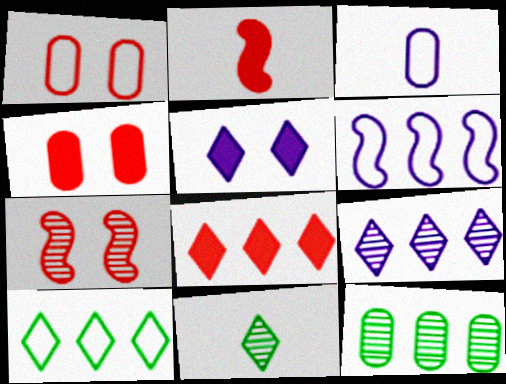[[2, 3, 11], 
[2, 4, 8], 
[3, 4, 12], 
[4, 6, 11], 
[6, 8, 12], 
[8, 9, 10]]